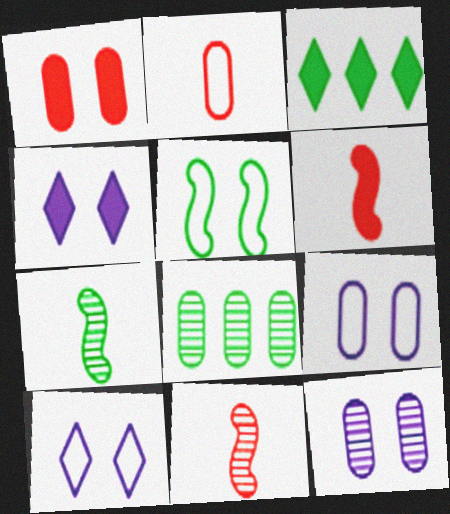[[3, 9, 11], 
[6, 8, 10]]